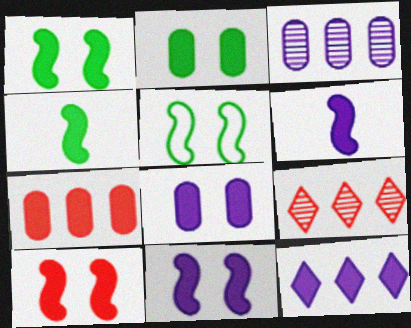[[1, 10, 11], 
[6, 8, 12]]